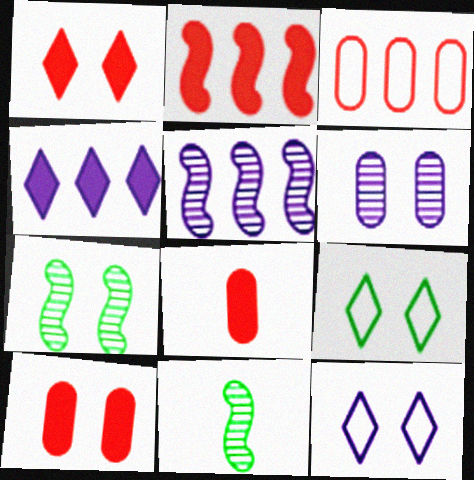[[1, 2, 8], 
[5, 8, 9], 
[7, 10, 12]]